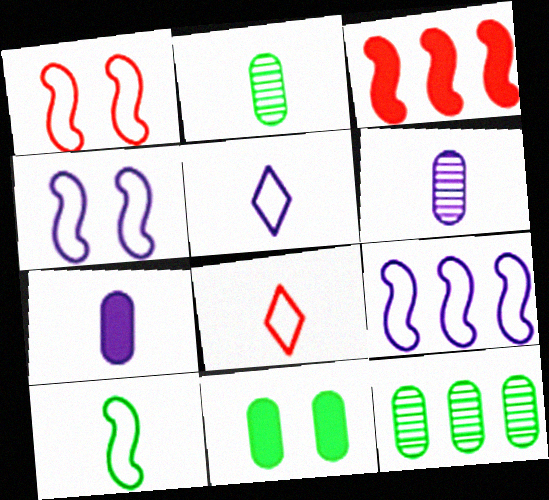[[1, 9, 10]]